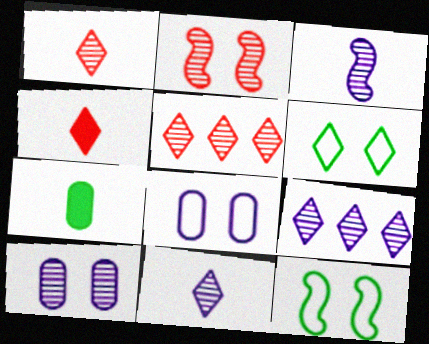[[3, 9, 10], 
[4, 6, 9]]